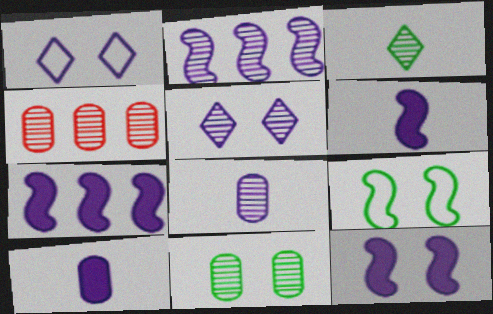[[1, 2, 10], 
[1, 7, 8], 
[2, 5, 8], 
[4, 8, 11], 
[6, 7, 12]]